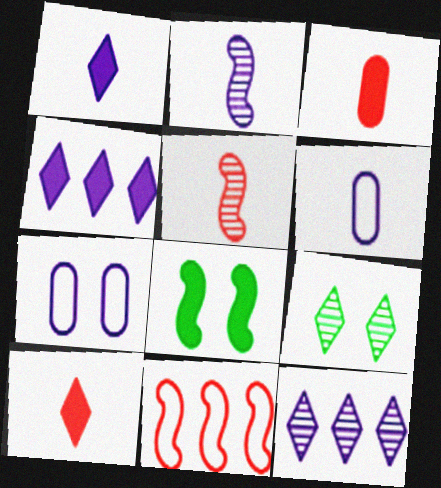[[1, 2, 6], 
[2, 4, 7], 
[2, 8, 11], 
[3, 4, 8]]